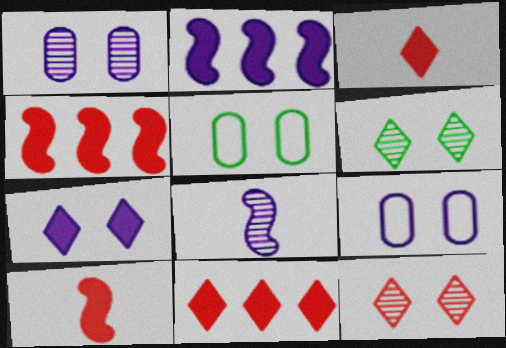[[5, 8, 11]]